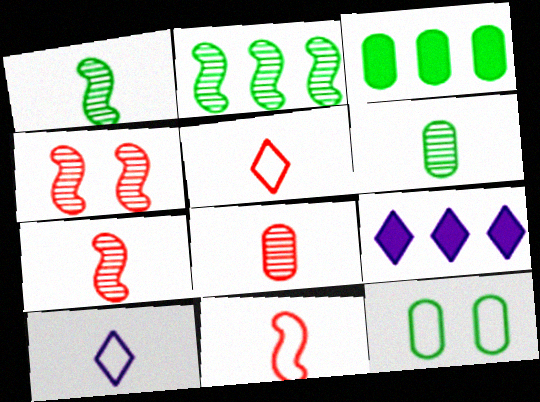[[3, 4, 10], 
[3, 6, 12], 
[7, 9, 12]]